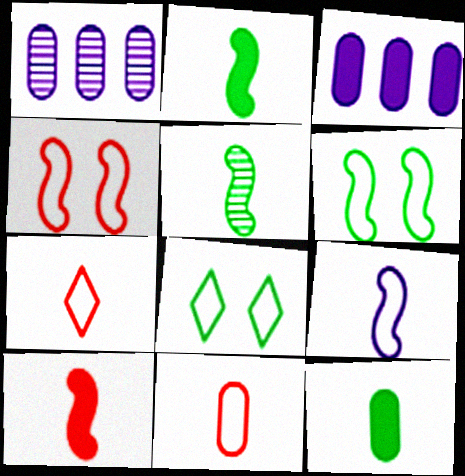[[1, 8, 10], 
[5, 9, 10]]